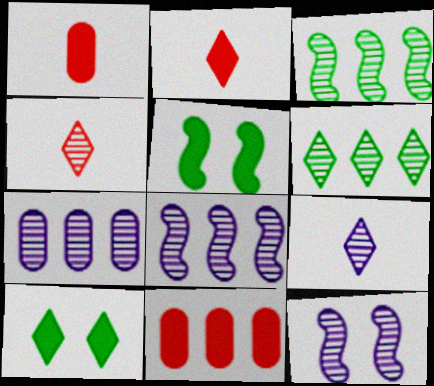[[7, 9, 12]]